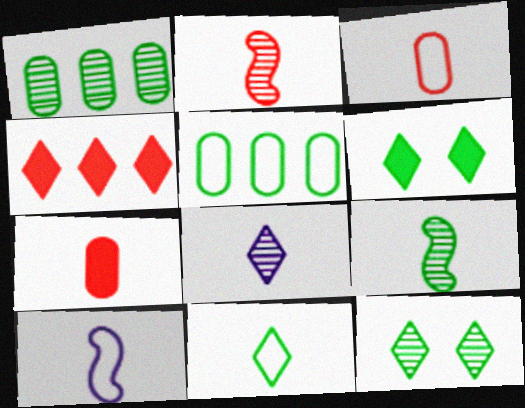[[1, 9, 12], 
[3, 10, 11], 
[5, 6, 9]]